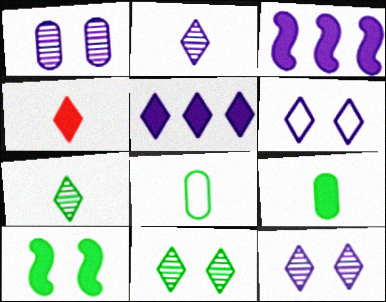[[2, 5, 6]]